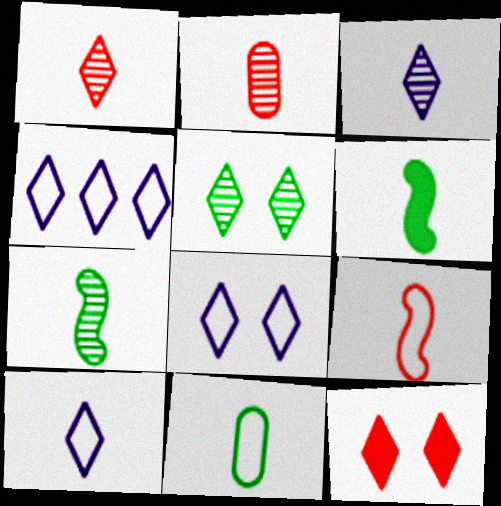[[2, 3, 7], 
[2, 6, 10], 
[4, 8, 10], 
[5, 8, 12], 
[9, 10, 11]]